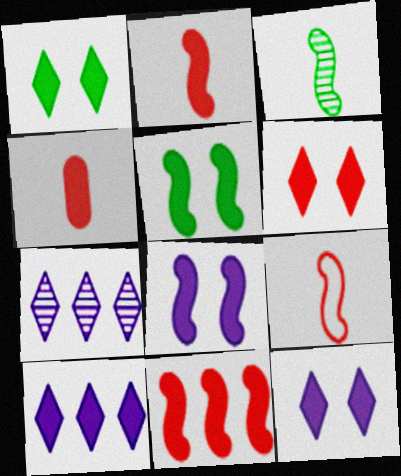[[1, 6, 12], 
[4, 5, 10], 
[4, 6, 11]]